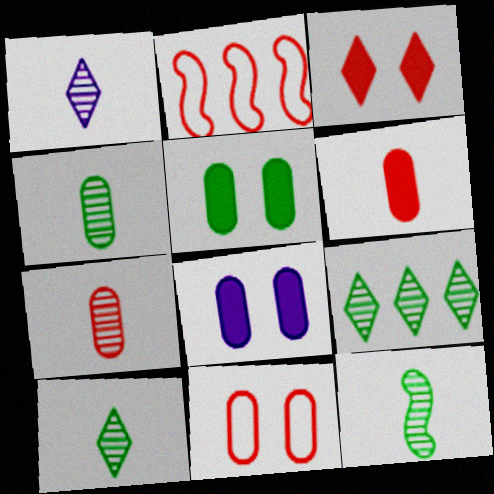[[1, 2, 5], 
[1, 7, 12], 
[2, 3, 7], 
[2, 8, 10], 
[4, 10, 12]]